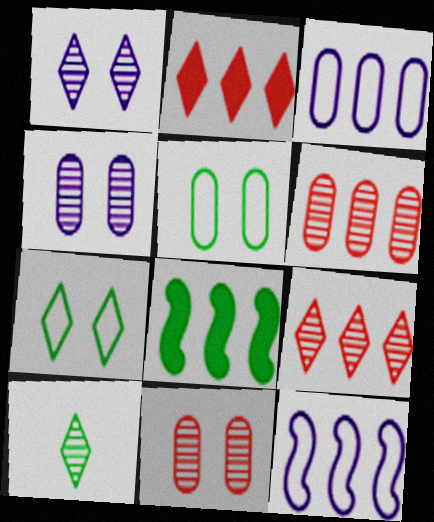[[1, 9, 10], 
[3, 8, 9], 
[5, 8, 10]]